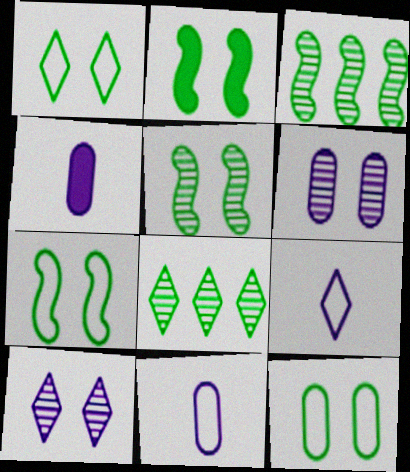[[1, 7, 12], 
[2, 5, 7]]